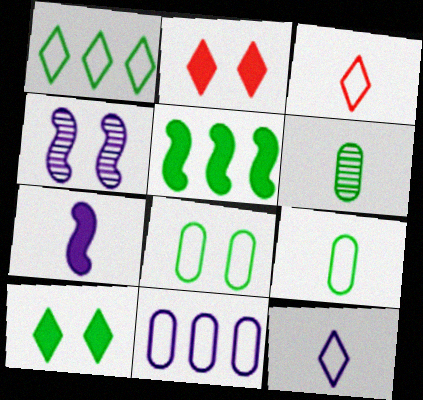[[2, 4, 8], 
[3, 6, 7]]